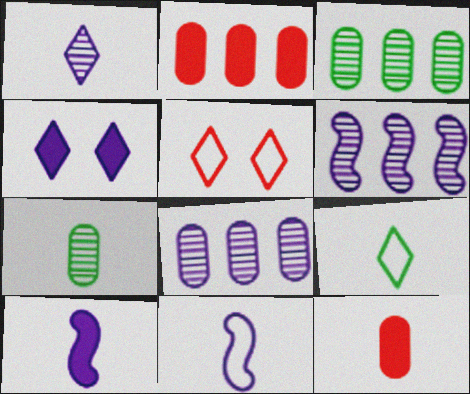[[3, 5, 10], 
[4, 8, 11]]